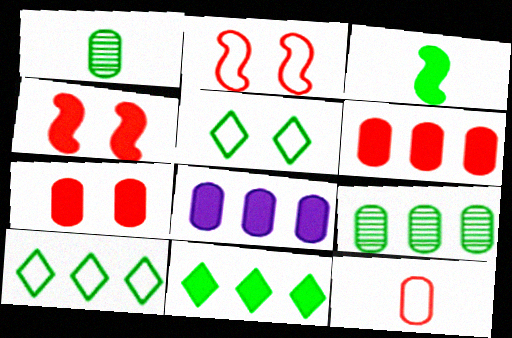[[3, 5, 9]]